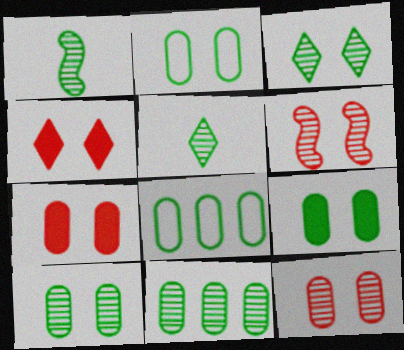[[1, 3, 11], 
[2, 9, 10]]